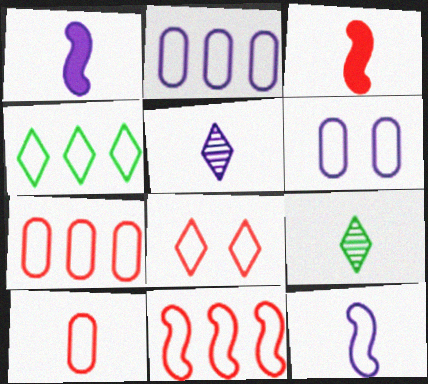[[1, 9, 10], 
[2, 4, 11], 
[8, 10, 11]]